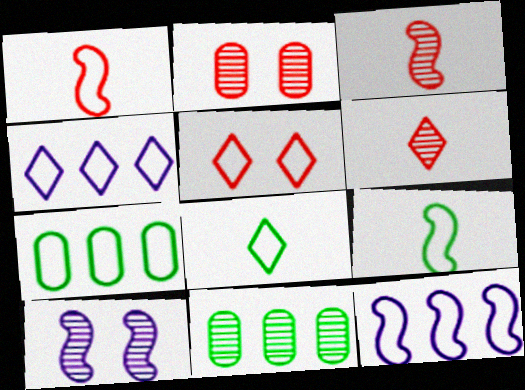[[4, 5, 8], 
[6, 10, 11]]